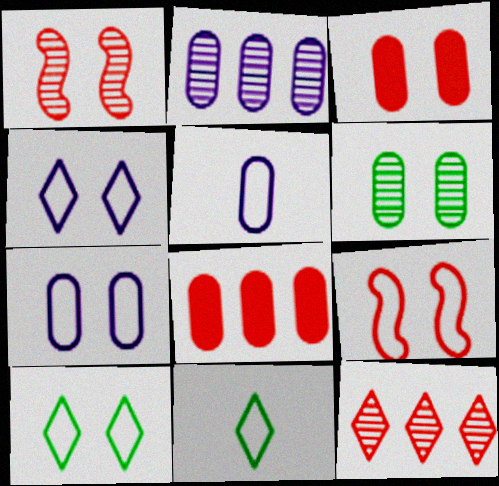[[3, 6, 7], 
[5, 6, 8], 
[7, 9, 10]]